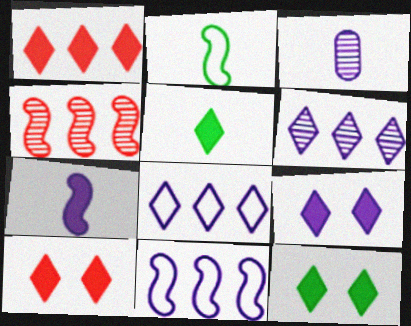[[1, 5, 9], 
[3, 9, 11], 
[9, 10, 12]]